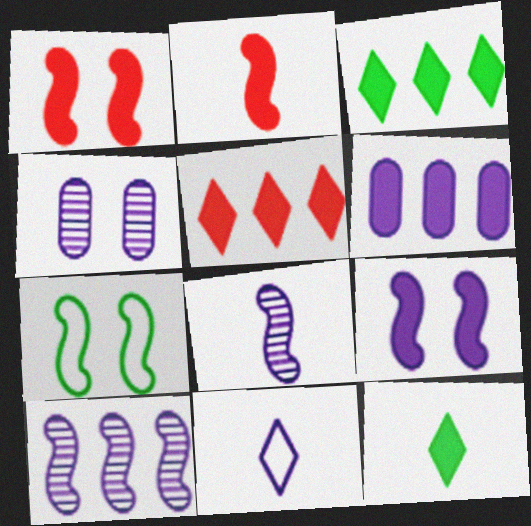[[1, 6, 12], 
[2, 7, 10]]